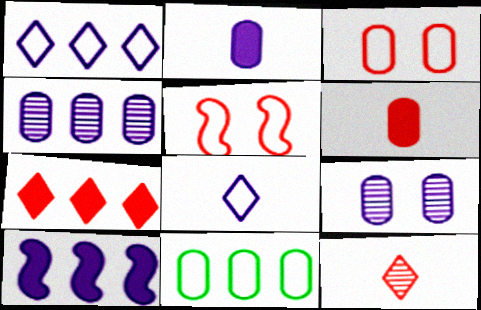[[1, 4, 10], 
[5, 8, 11], 
[6, 9, 11], 
[8, 9, 10]]